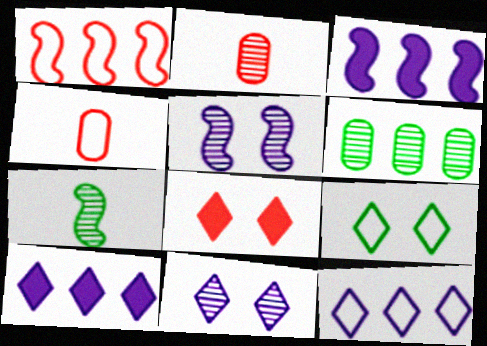[[1, 2, 8], 
[1, 6, 10], 
[2, 3, 9], 
[8, 9, 11]]